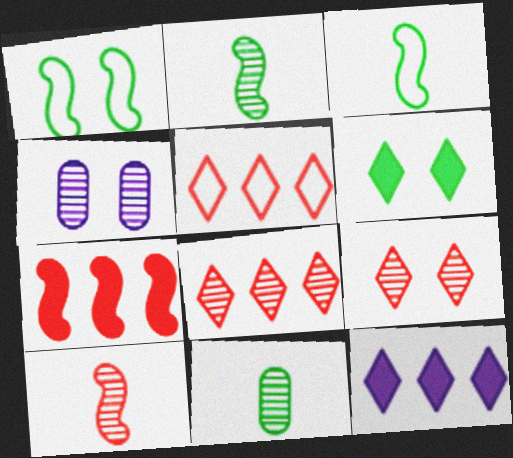[[2, 4, 8]]